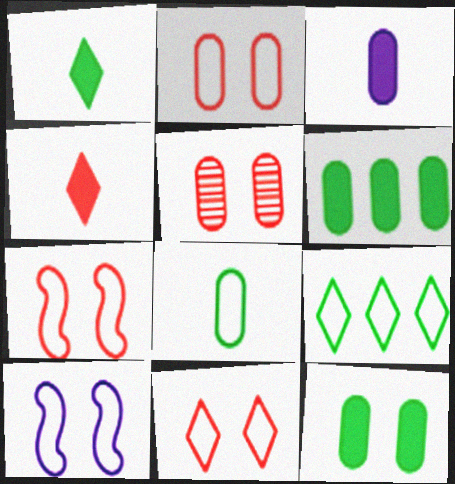[[2, 7, 11]]